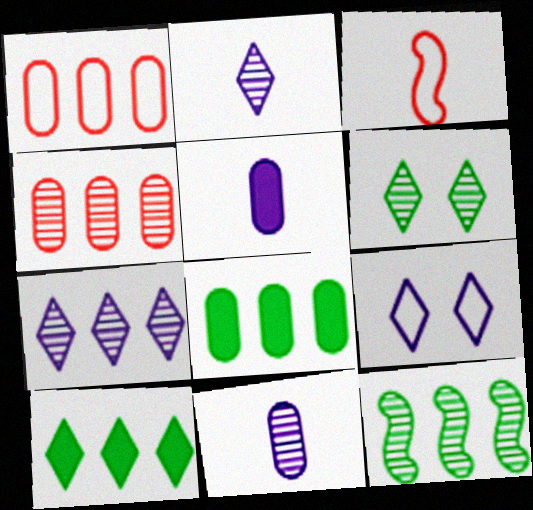[[4, 7, 12]]